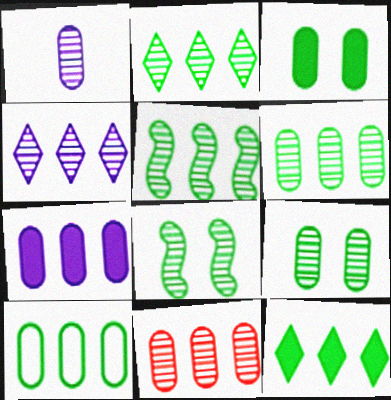[[1, 9, 11], 
[2, 5, 6], 
[4, 5, 11], 
[5, 10, 12], 
[7, 10, 11]]